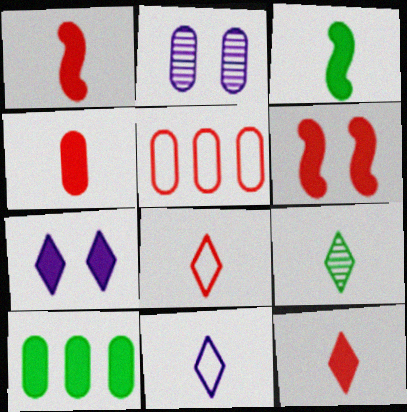[[1, 4, 12], 
[1, 7, 10], 
[9, 11, 12]]